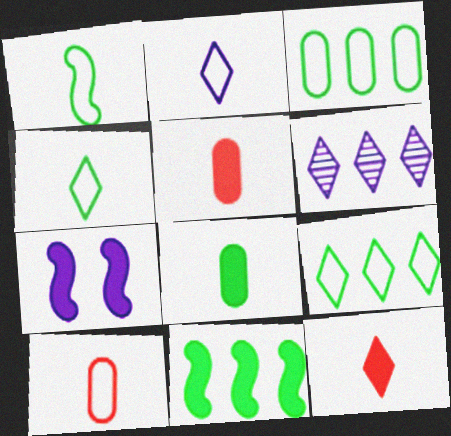[[1, 2, 10]]